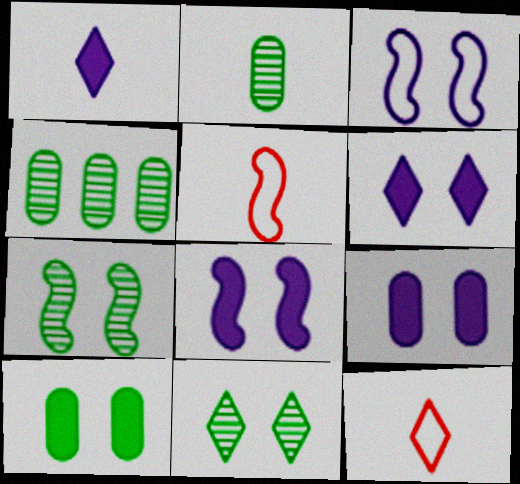[[1, 2, 5], 
[4, 5, 6], 
[4, 8, 12], 
[6, 8, 9]]